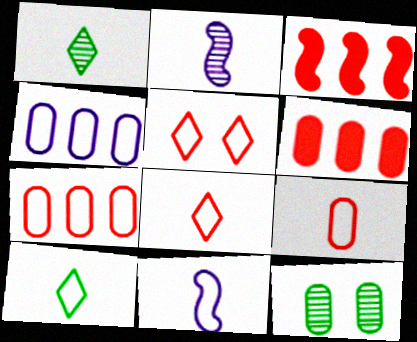[[9, 10, 11]]